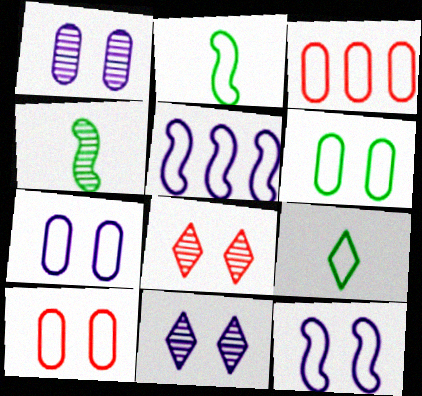[[3, 9, 12], 
[5, 9, 10], 
[6, 7, 10]]